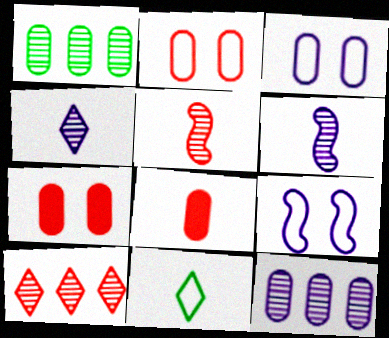[[1, 3, 8], 
[6, 8, 11]]